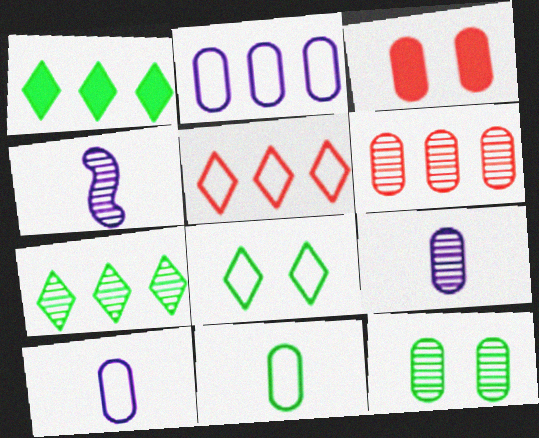[[6, 9, 12]]